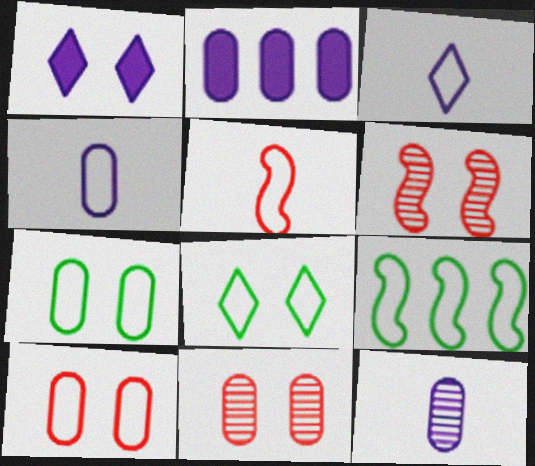[[1, 6, 7], 
[3, 9, 10]]